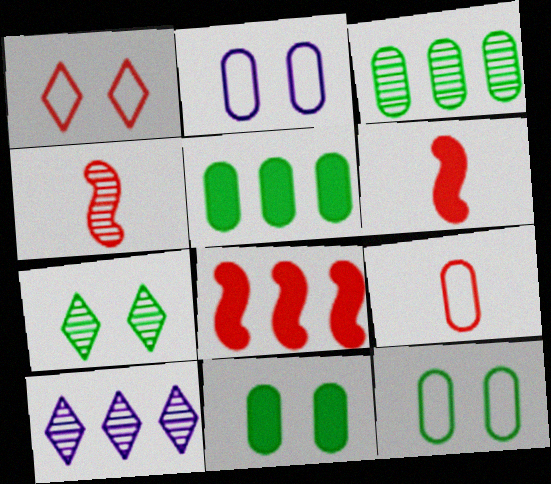[[6, 10, 12]]